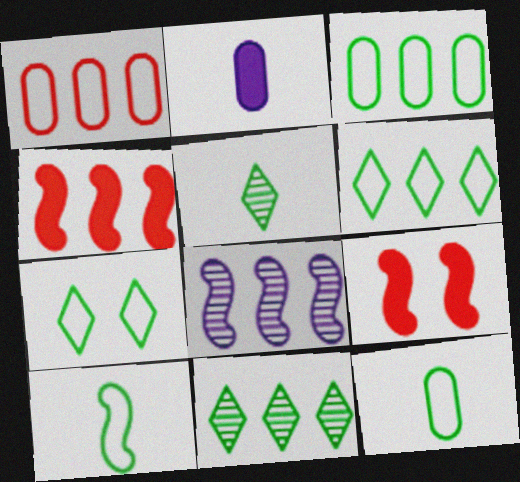[[3, 7, 10], 
[8, 9, 10]]